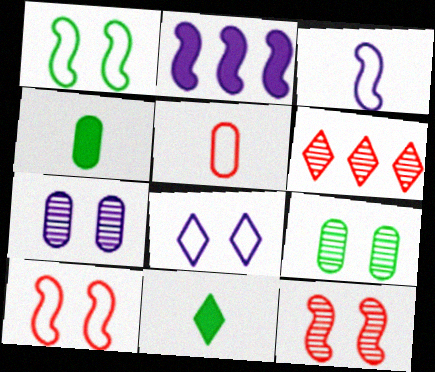[[6, 8, 11]]